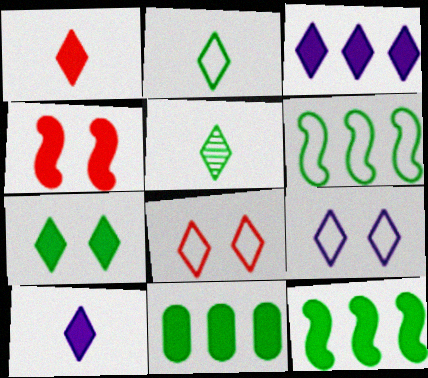[[1, 3, 7], 
[3, 5, 8], 
[4, 10, 11]]